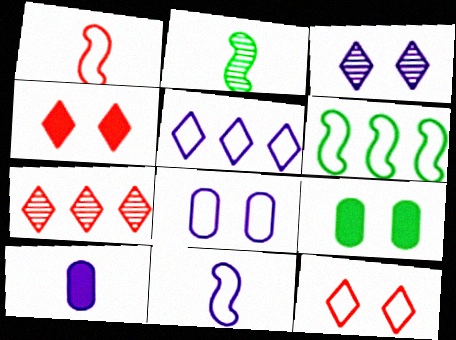[[5, 8, 11], 
[7, 9, 11]]